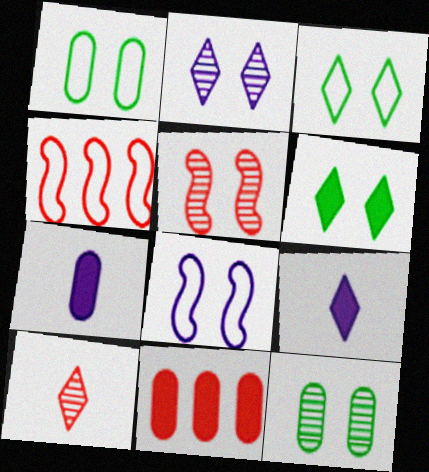[[2, 5, 12], 
[4, 9, 12]]